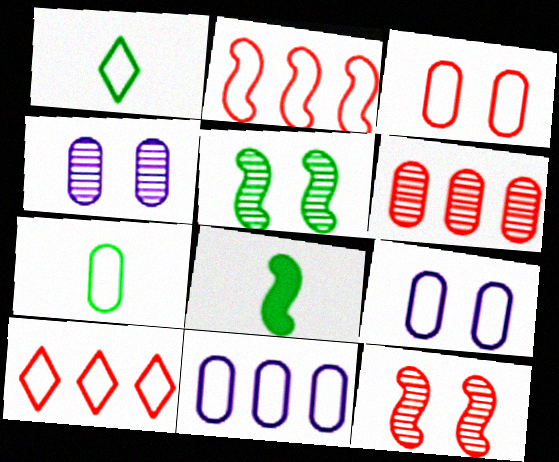[[1, 2, 9], 
[3, 7, 11], 
[4, 8, 10]]